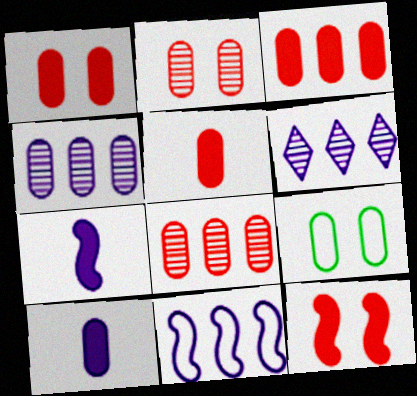[[1, 3, 5], 
[4, 5, 9], 
[8, 9, 10]]